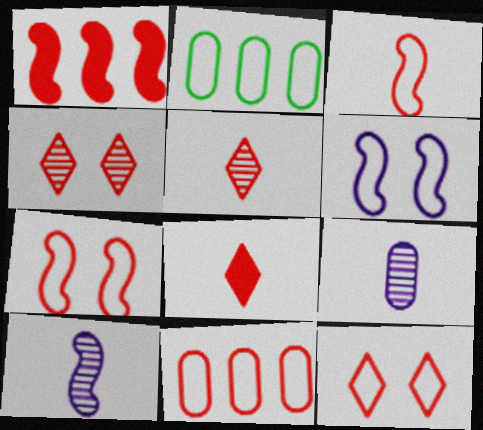[[3, 11, 12]]